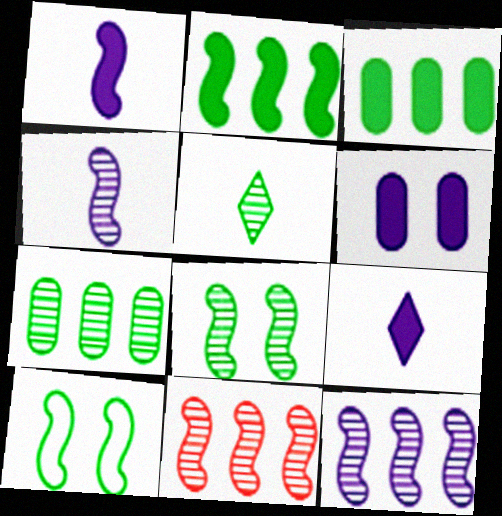[[1, 10, 11], 
[3, 5, 10], 
[4, 8, 11], 
[5, 7, 8]]